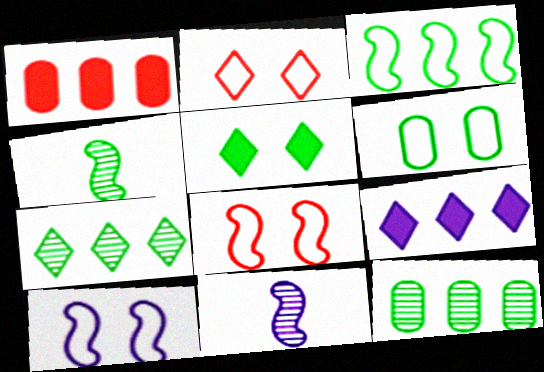[[2, 6, 10]]